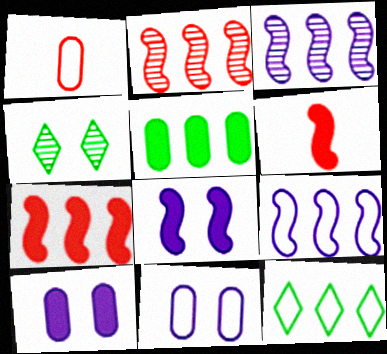[]